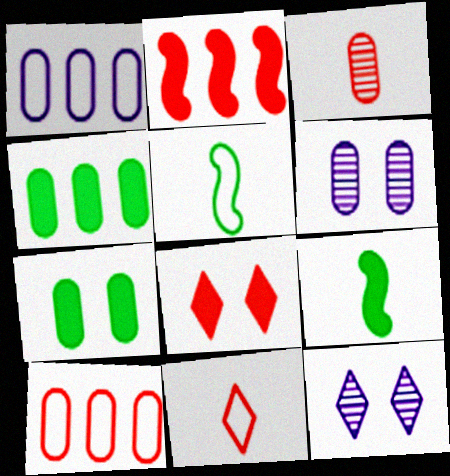[[1, 3, 7], 
[9, 10, 12]]